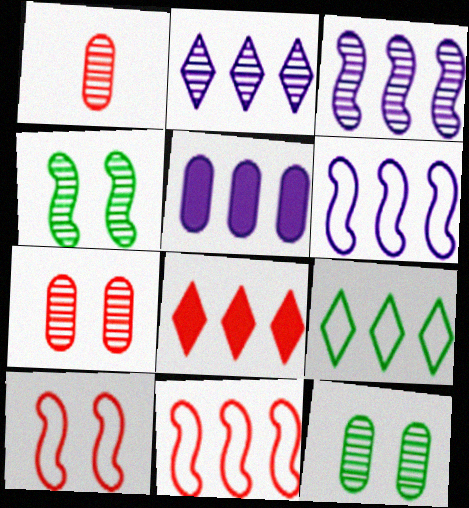[[1, 2, 4], 
[1, 8, 10], 
[2, 5, 6], 
[2, 8, 9]]